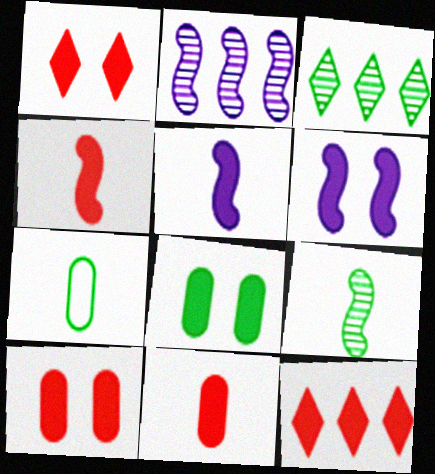[[1, 2, 7], 
[1, 6, 8], 
[4, 10, 12], 
[5, 8, 12]]